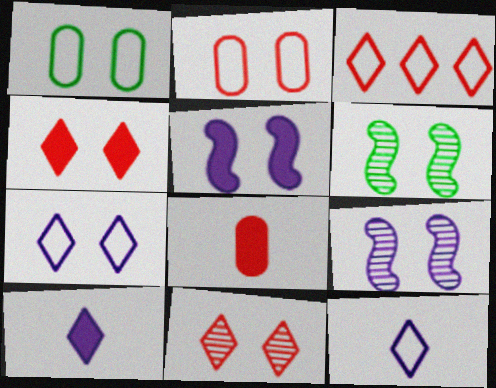[[1, 4, 9], 
[1, 5, 11]]